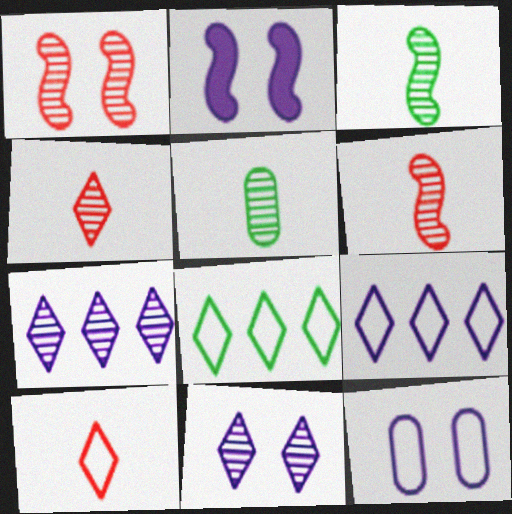[[1, 5, 7], 
[2, 11, 12]]